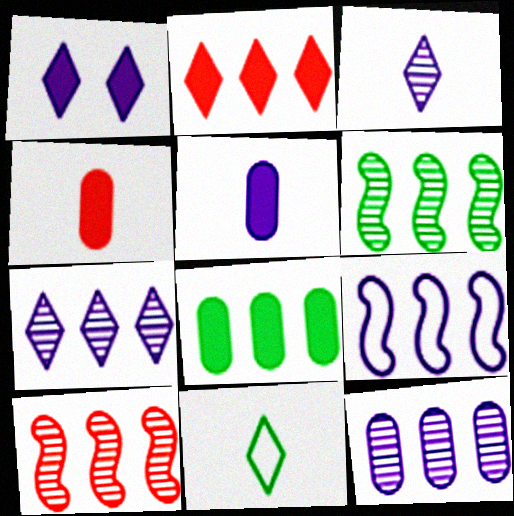[]